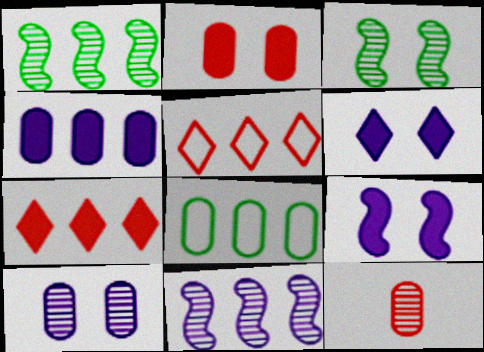[[1, 4, 5], 
[7, 8, 11]]